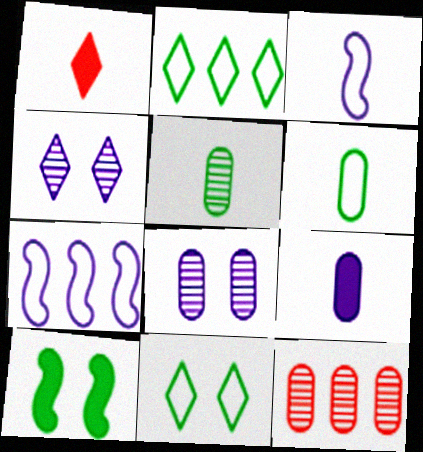[[1, 2, 4], 
[1, 3, 5], 
[2, 5, 10], 
[4, 7, 9], 
[5, 8, 12]]